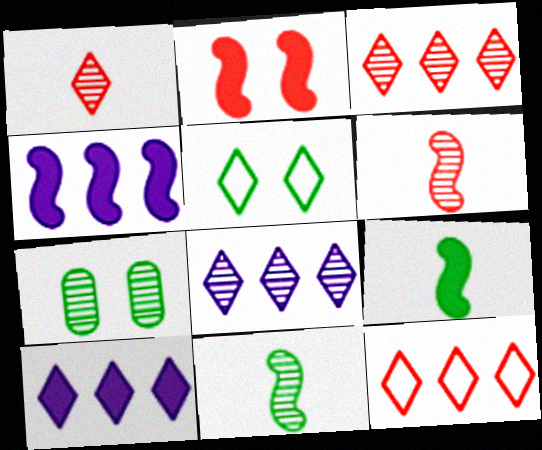[[1, 5, 10], 
[2, 4, 9], 
[6, 7, 8]]